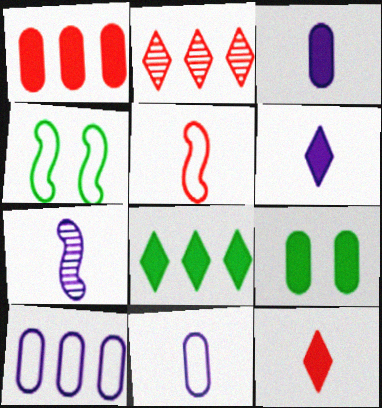[[1, 3, 9], 
[2, 3, 4], 
[6, 7, 11]]